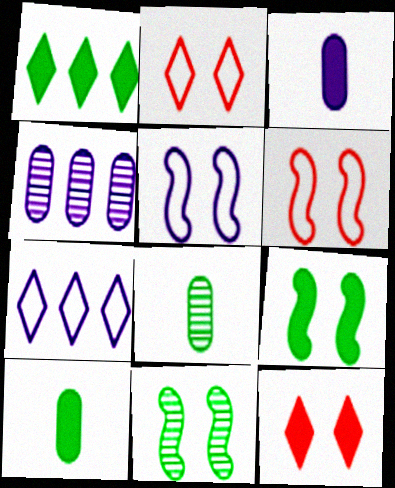[[1, 9, 10]]